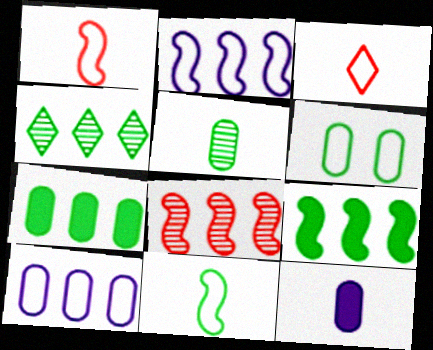[[2, 3, 6], 
[2, 8, 9], 
[5, 6, 7]]